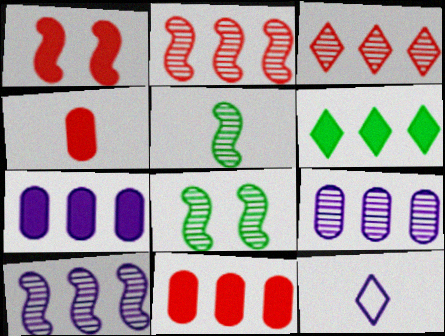[[4, 5, 12], 
[8, 11, 12]]